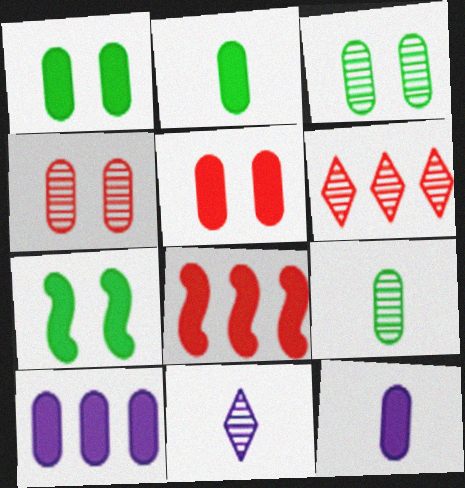[[2, 5, 10]]